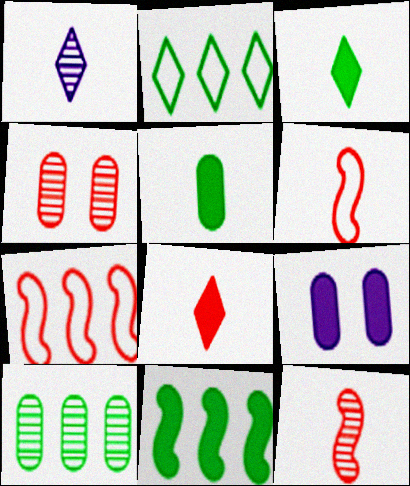[[1, 5, 6], 
[2, 9, 12], 
[2, 10, 11], 
[4, 7, 8], 
[8, 9, 11]]